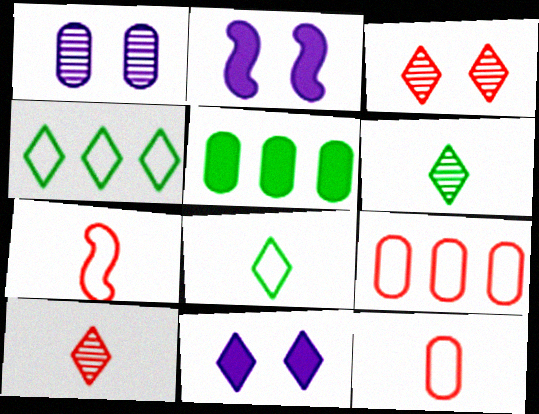[[1, 5, 12], 
[2, 6, 9], 
[4, 10, 11]]